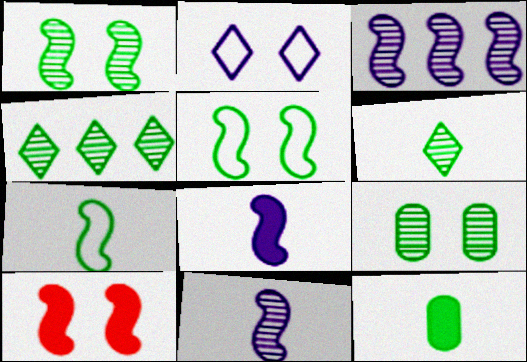[[2, 9, 10], 
[3, 7, 10], 
[4, 5, 12], 
[6, 7, 12]]